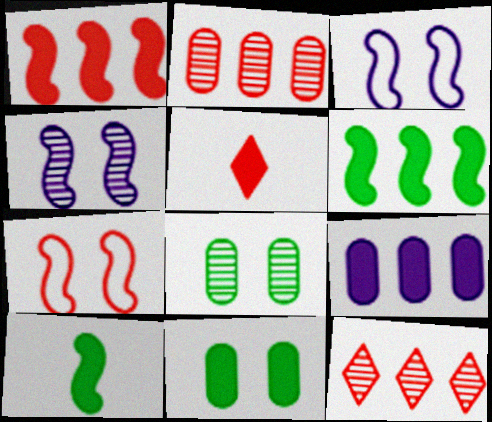[[2, 5, 7]]